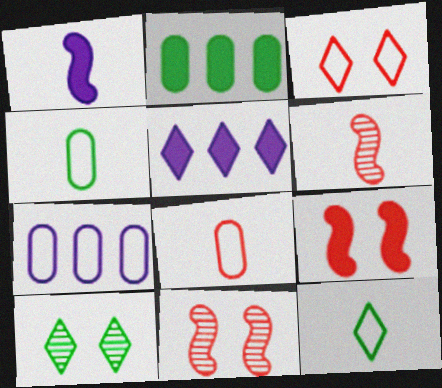[[4, 5, 11]]